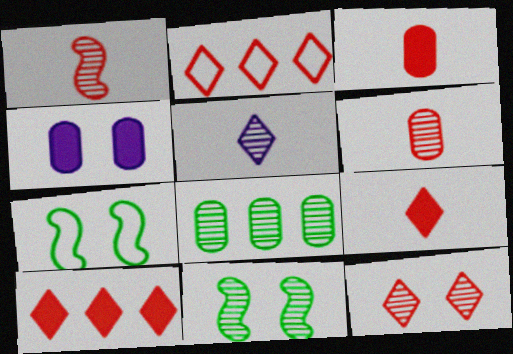[[2, 9, 12], 
[4, 7, 12]]